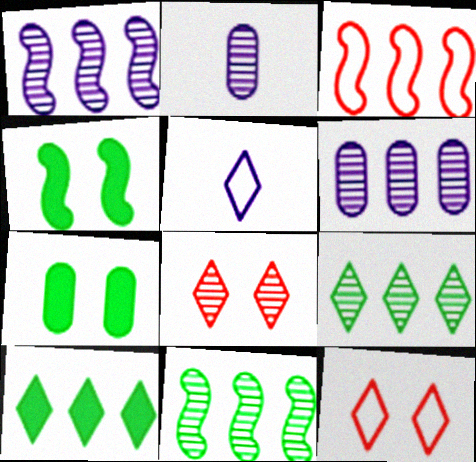[[2, 8, 11], 
[3, 6, 10], 
[5, 8, 10]]